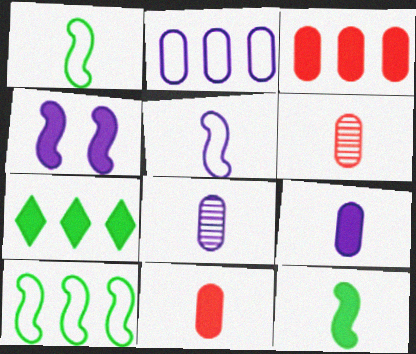[[4, 7, 11]]